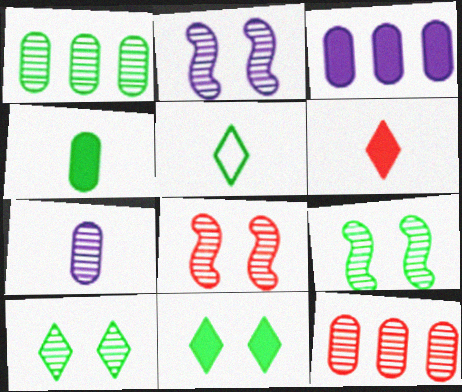[[2, 8, 9], 
[3, 5, 8]]